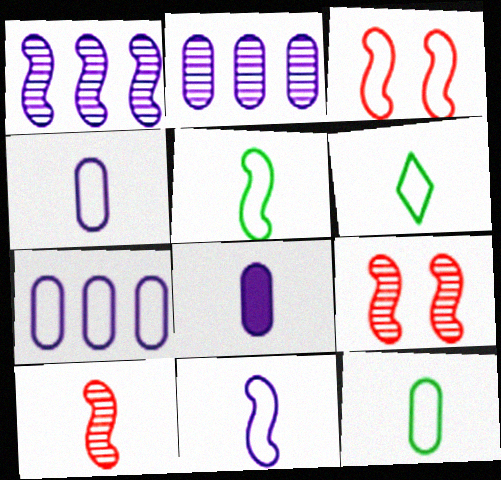[[3, 6, 7], 
[5, 6, 12], 
[6, 8, 10]]